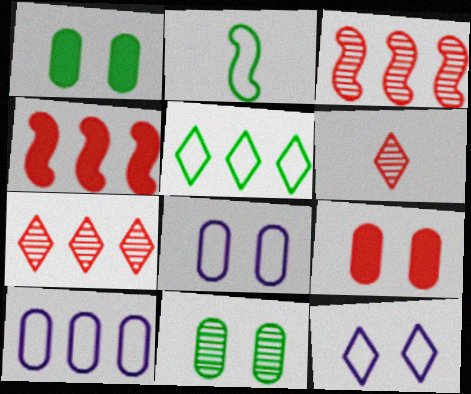[[8, 9, 11]]